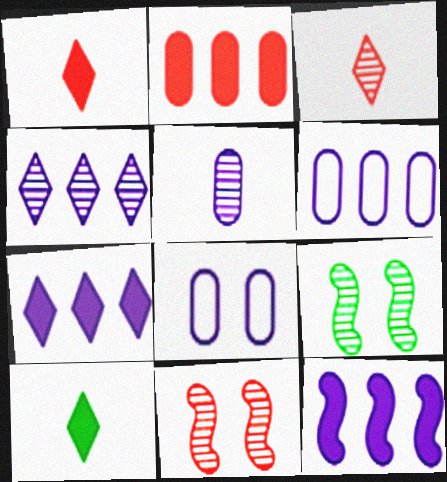[[1, 6, 9], 
[4, 6, 12], 
[6, 10, 11]]